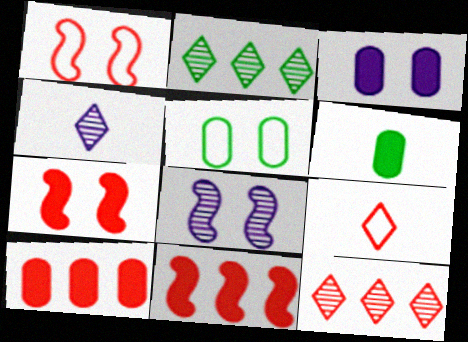[[3, 6, 10], 
[4, 5, 11]]